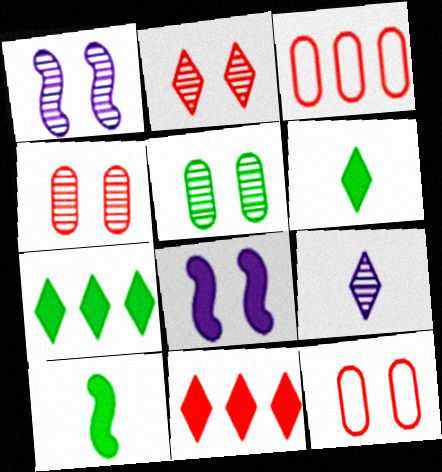[[1, 2, 5], 
[1, 3, 6]]